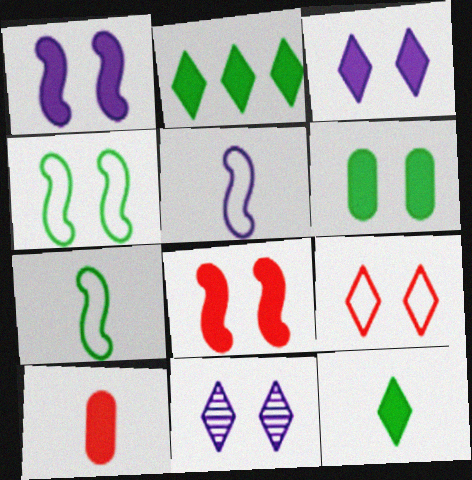[[1, 2, 10], 
[3, 6, 8]]